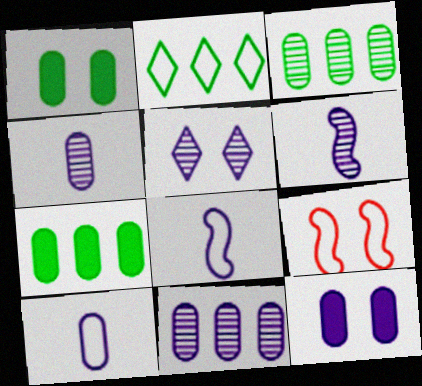[[1, 5, 9], 
[2, 9, 10], 
[5, 6, 11], 
[10, 11, 12]]